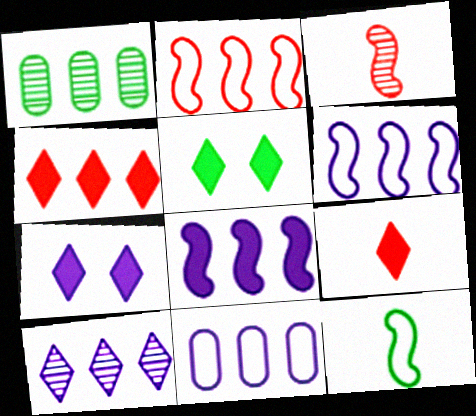[[1, 4, 6], 
[1, 5, 12], 
[3, 5, 11], 
[8, 10, 11]]